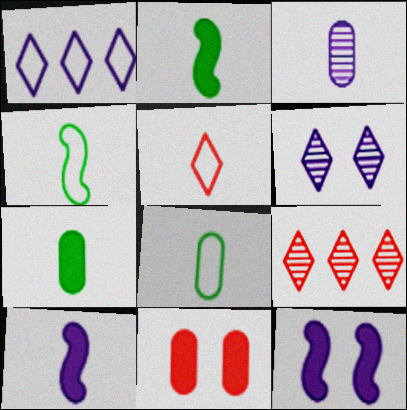[[1, 3, 12], 
[2, 3, 5], 
[8, 9, 12]]